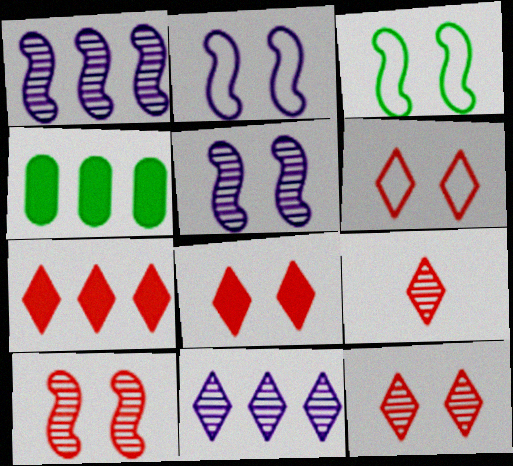[[2, 4, 9], 
[6, 7, 9], 
[6, 8, 12]]